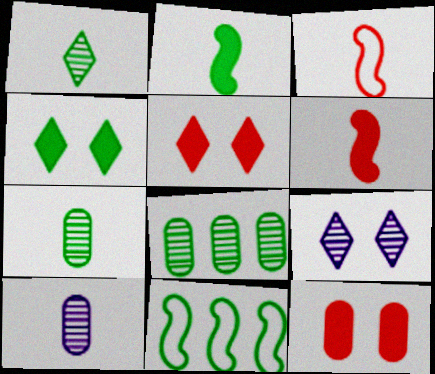[[4, 7, 11], 
[5, 10, 11]]